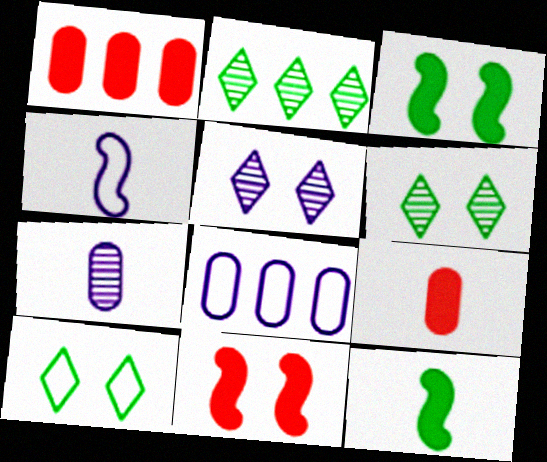[[1, 4, 6]]